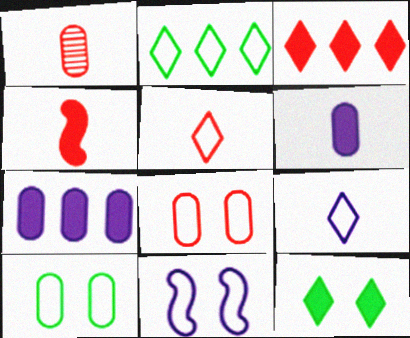[[1, 4, 5], 
[1, 7, 10], 
[4, 7, 12]]